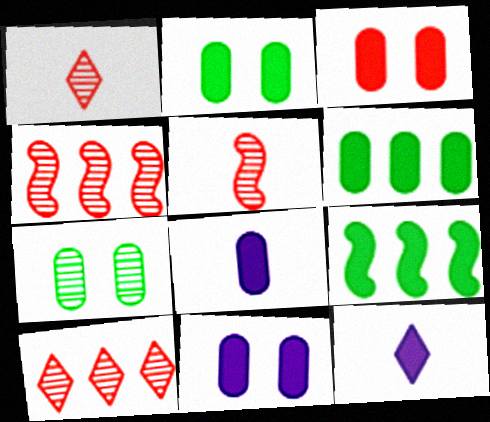[[2, 3, 11], 
[3, 6, 8], 
[3, 9, 12]]